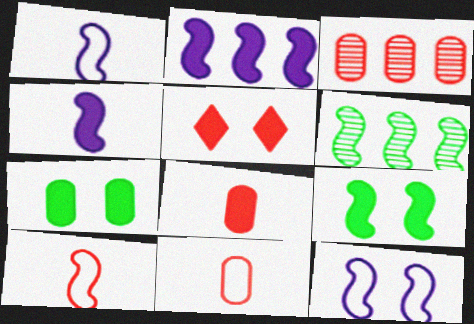[[3, 5, 10]]